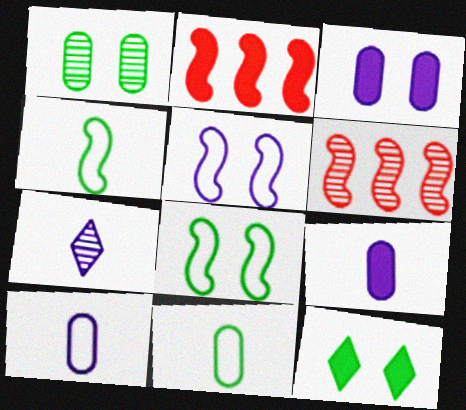[[1, 6, 7], 
[1, 8, 12], 
[2, 9, 12], 
[6, 10, 12]]